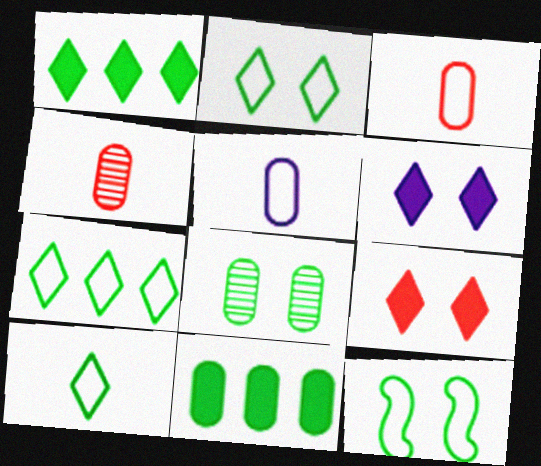[[2, 7, 10]]